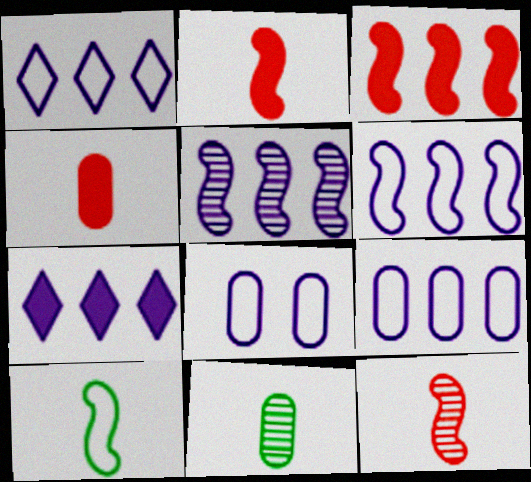[[1, 6, 9], 
[5, 7, 9]]